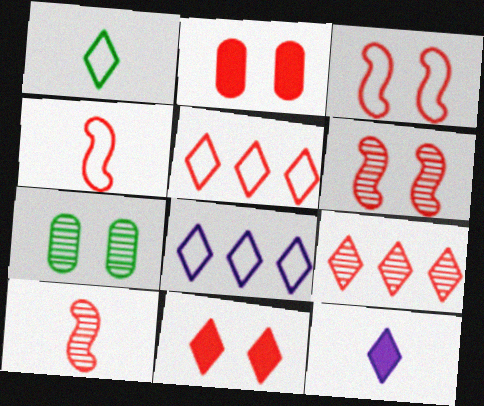[[2, 4, 9], 
[2, 5, 10]]